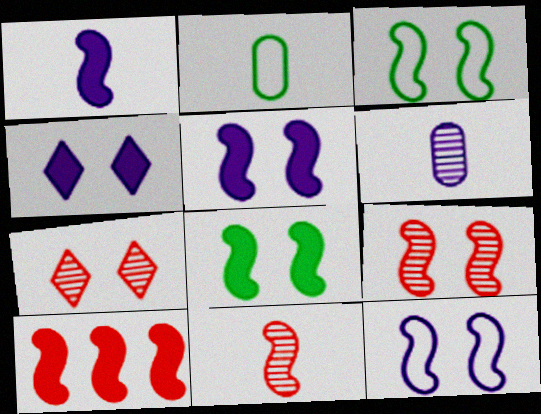[[1, 8, 10], 
[3, 5, 9], 
[8, 9, 12]]